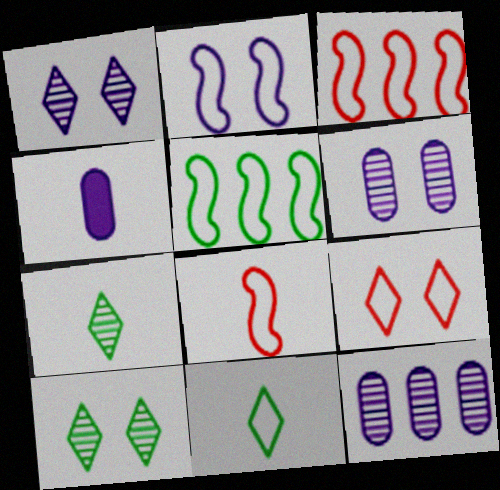[[2, 5, 8], 
[3, 4, 10], 
[4, 7, 8]]